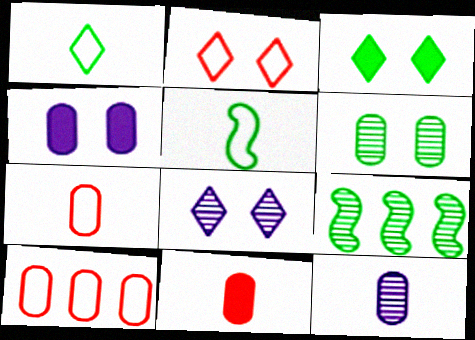[[2, 3, 8]]